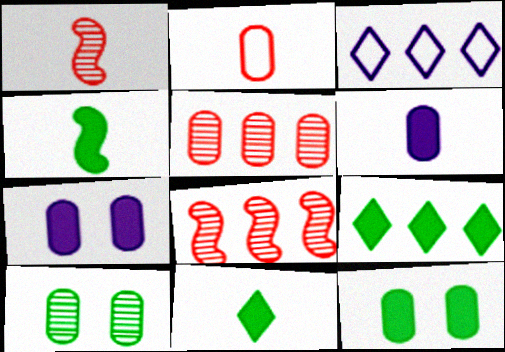[[1, 3, 12], 
[4, 9, 12]]